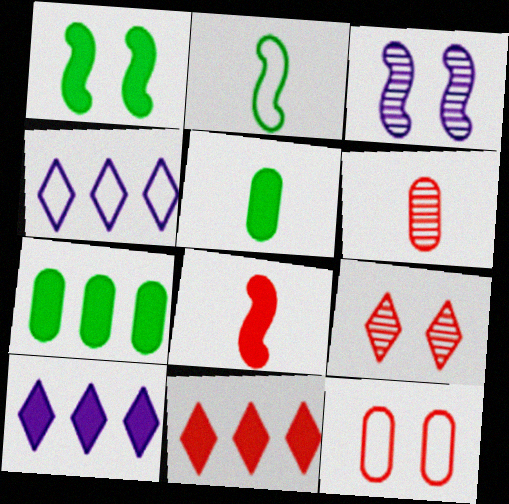[[1, 4, 6], 
[2, 4, 12]]